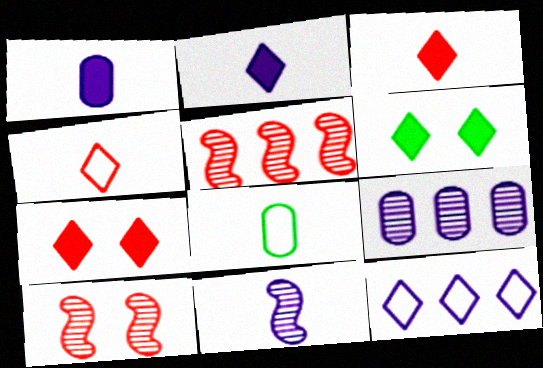[[3, 8, 11]]